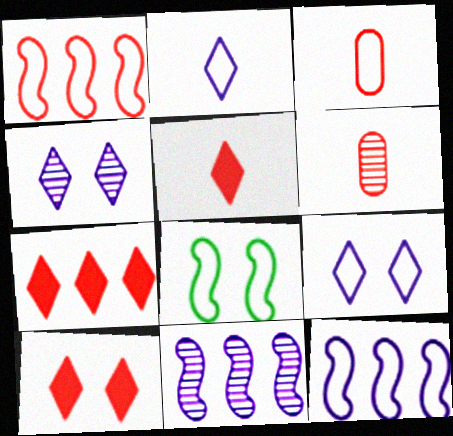[[1, 6, 10], 
[5, 7, 10]]